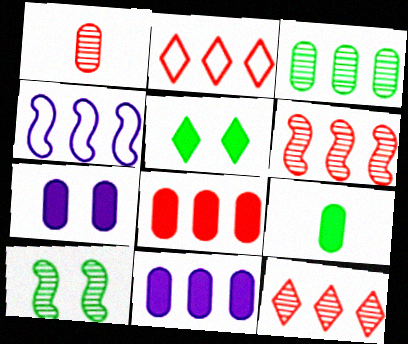[[1, 4, 5], 
[2, 6, 8], 
[7, 8, 9]]